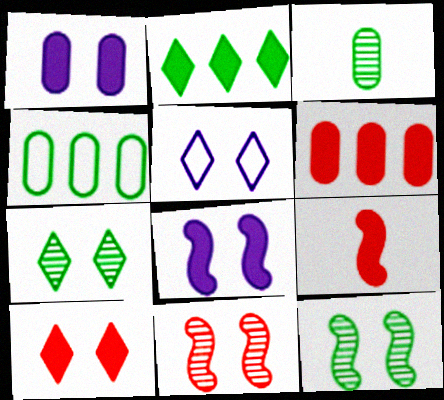[[1, 2, 9], 
[5, 7, 10], 
[6, 9, 10]]